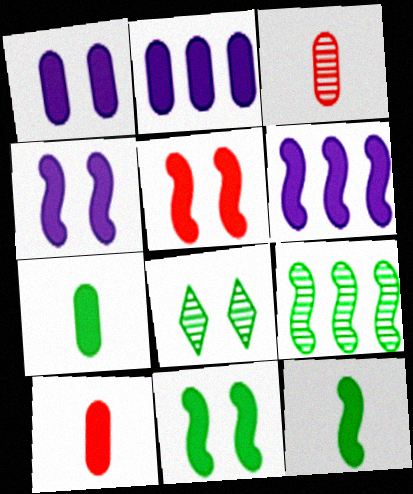[[4, 5, 11], 
[5, 6, 12]]